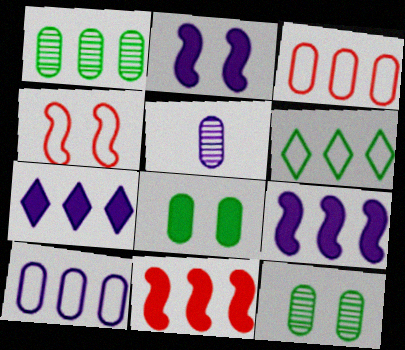[[3, 5, 8]]